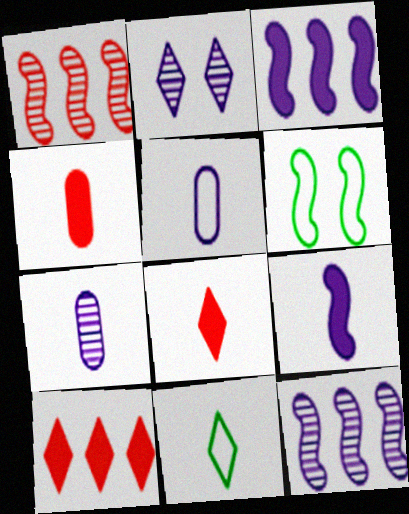[[1, 6, 9], 
[2, 3, 5], 
[2, 7, 12], 
[2, 10, 11], 
[6, 7, 10]]